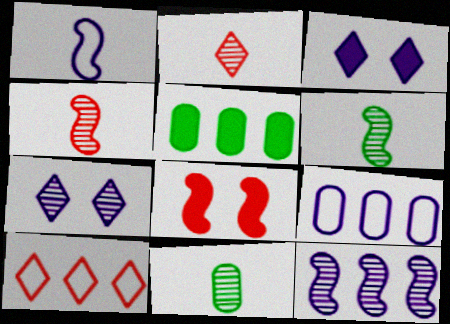[[5, 10, 12]]